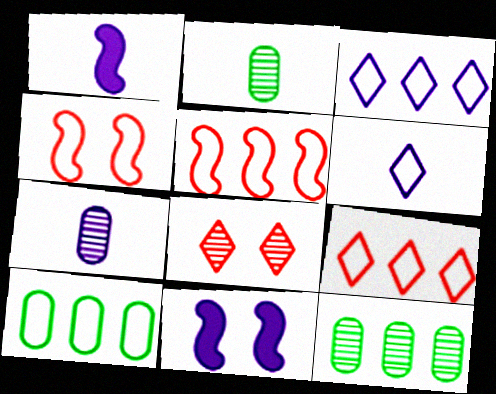[[1, 6, 7], 
[1, 8, 10], 
[2, 9, 11], 
[3, 5, 10], 
[3, 7, 11], 
[4, 6, 10]]